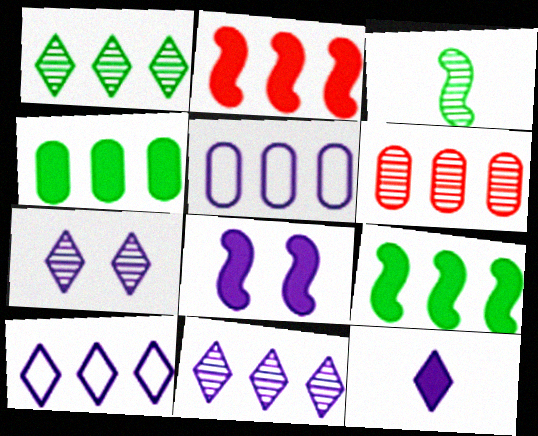[[1, 2, 5], 
[3, 6, 7], 
[4, 5, 6], 
[6, 9, 10], 
[7, 10, 12]]